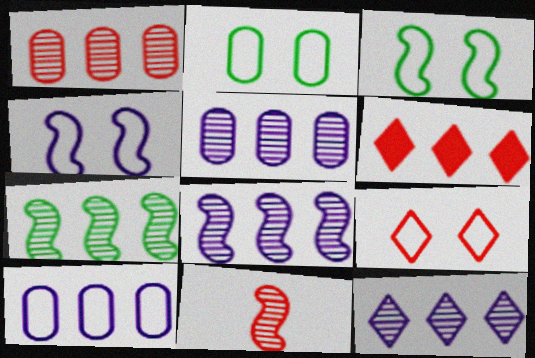[[1, 7, 12], 
[2, 4, 9], 
[5, 8, 12], 
[6, 7, 10]]